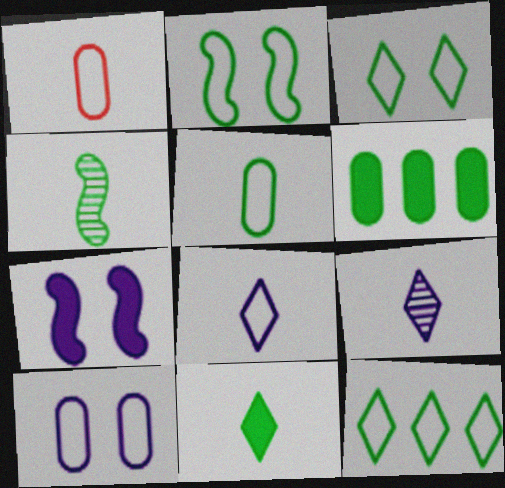[[2, 5, 12], 
[3, 4, 6], 
[4, 5, 11]]